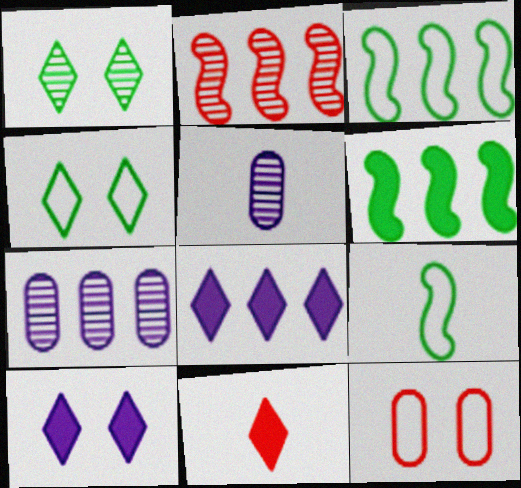[[1, 2, 5], 
[2, 11, 12], 
[5, 9, 11]]